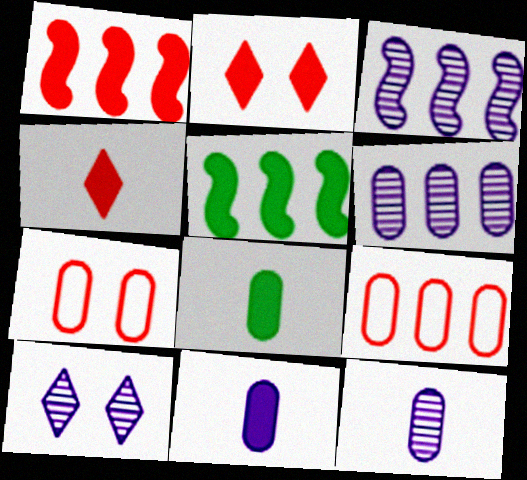[[2, 5, 11], 
[3, 10, 12], 
[6, 7, 8]]